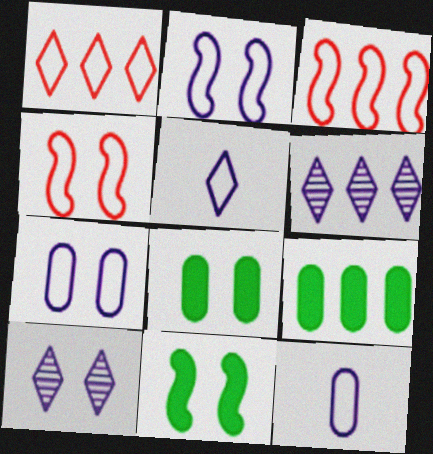[[3, 6, 9], 
[4, 8, 10]]